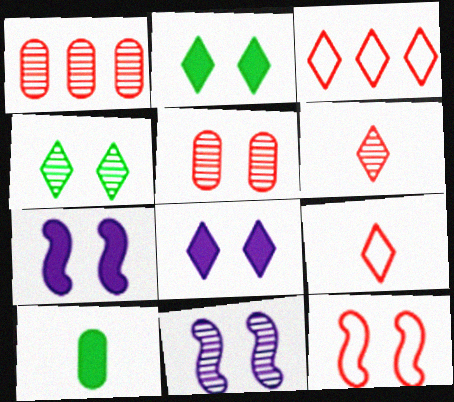[[3, 10, 11], 
[4, 5, 11]]